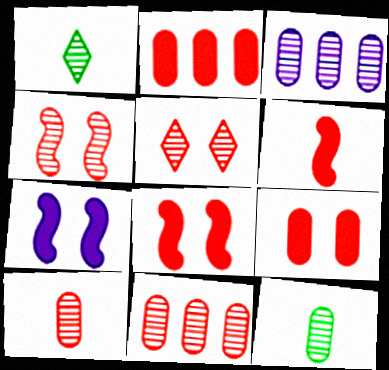[[1, 3, 4]]